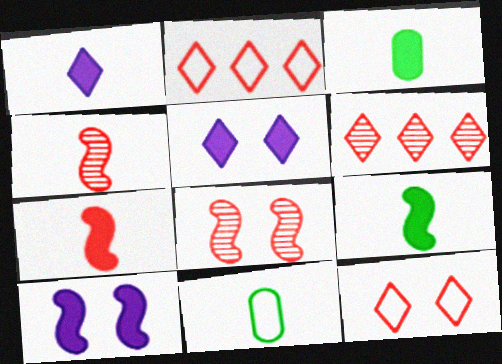[[1, 3, 7], 
[1, 4, 11], 
[6, 10, 11]]